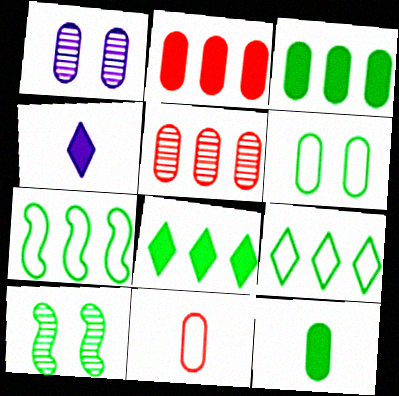[[1, 3, 11], 
[9, 10, 12]]